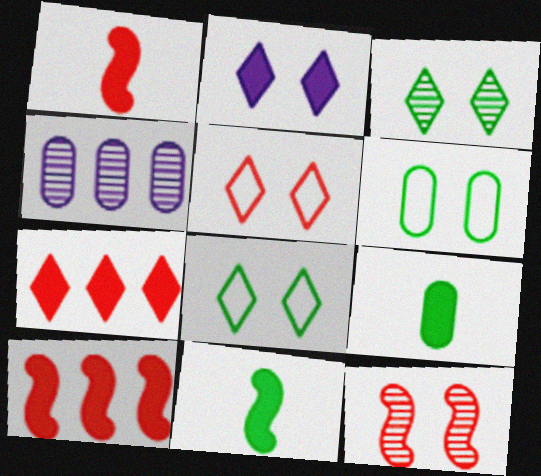[[1, 4, 8], 
[2, 3, 5], 
[2, 6, 12], 
[2, 9, 10], 
[4, 5, 11]]